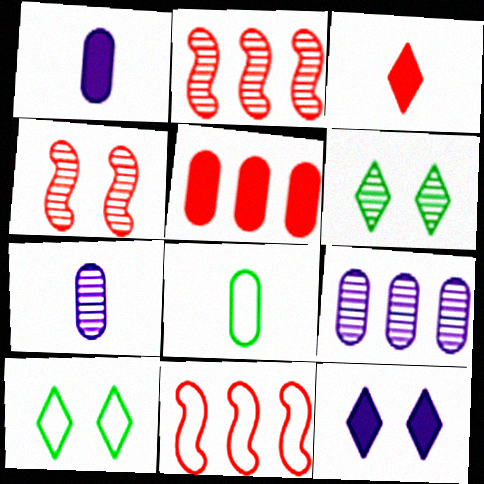[[1, 2, 10], 
[1, 6, 11], 
[2, 6, 7], 
[2, 8, 12]]